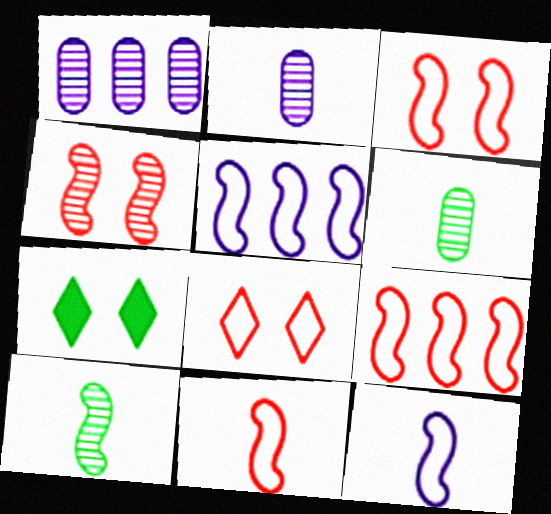[[1, 7, 11], 
[2, 7, 9], 
[3, 9, 11]]